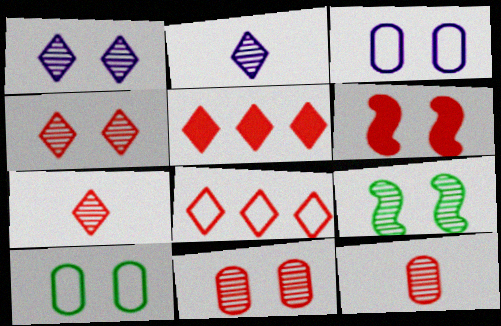[[1, 6, 10], 
[1, 9, 11], 
[6, 8, 12]]